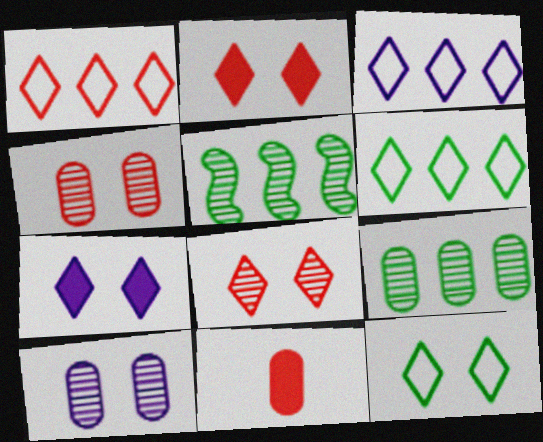[[1, 3, 6], 
[7, 8, 12]]